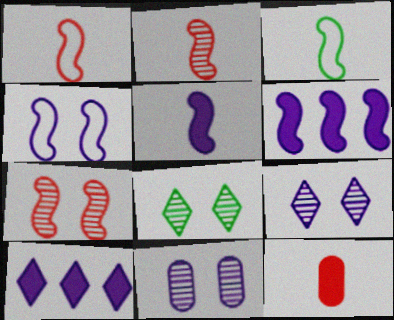[[2, 3, 5], 
[3, 6, 7], 
[7, 8, 11]]